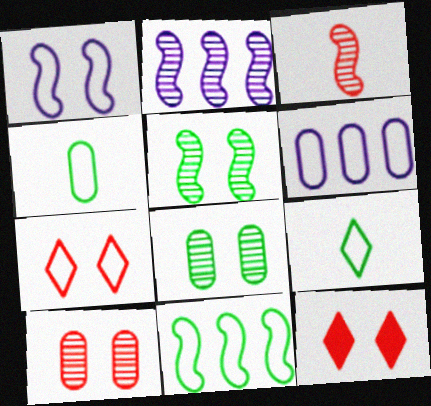[[1, 8, 12], 
[2, 3, 5], 
[2, 4, 12]]